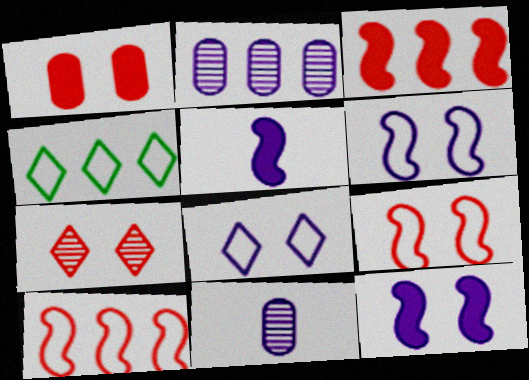[[1, 7, 9], 
[2, 3, 4], 
[2, 5, 8]]